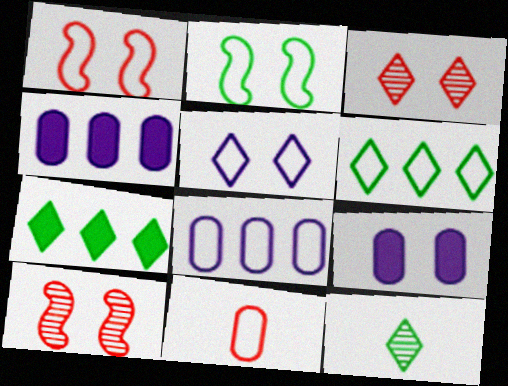[[1, 4, 12], 
[2, 3, 9]]